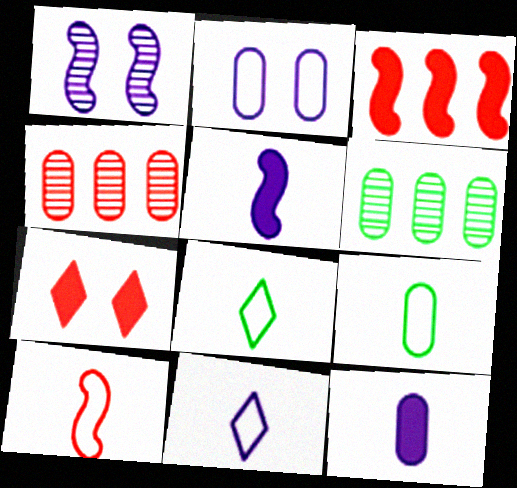[[4, 7, 10], 
[9, 10, 11]]